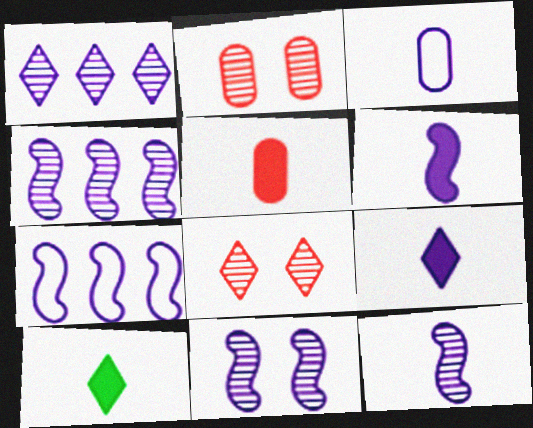[[2, 7, 10], 
[3, 9, 12], 
[4, 11, 12], 
[5, 6, 10], 
[6, 7, 11]]